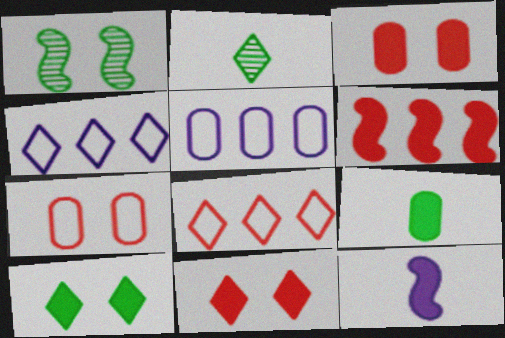[[2, 4, 11]]